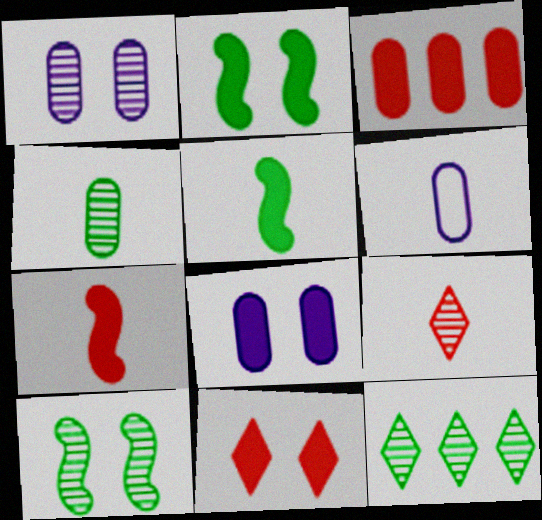[[2, 8, 11], 
[3, 7, 11], 
[4, 10, 12], 
[5, 6, 9]]